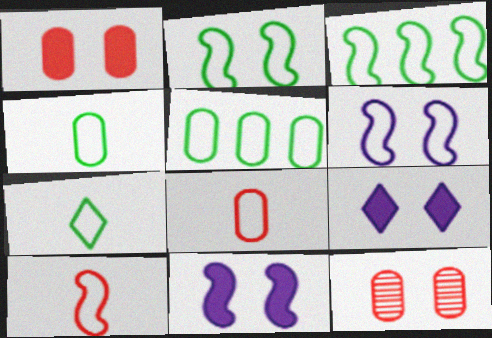[[2, 5, 7], 
[2, 9, 12], 
[3, 6, 10]]